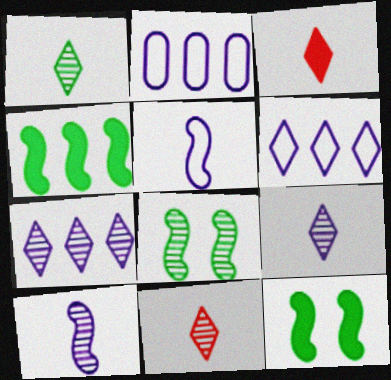[[1, 9, 11], 
[2, 3, 8], 
[2, 11, 12]]